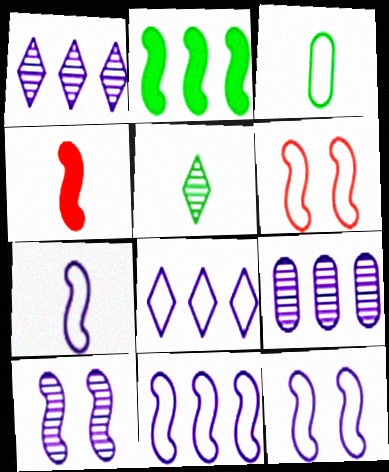[[3, 6, 8], 
[7, 11, 12]]